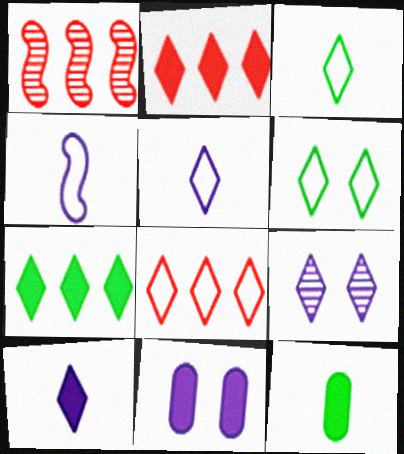[[1, 3, 11], 
[2, 3, 9], 
[5, 6, 8]]